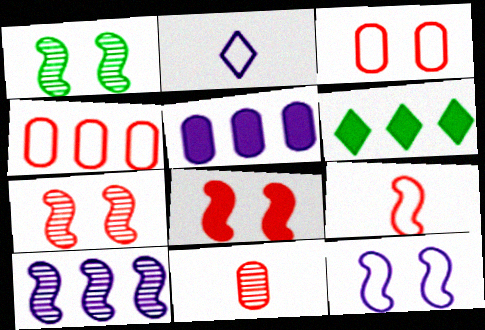[[1, 8, 12], 
[4, 6, 10], 
[6, 11, 12]]